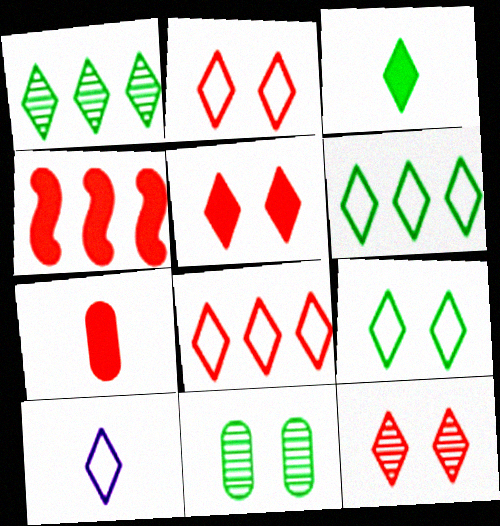[[1, 3, 9], 
[1, 5, 10], 
[2, 5, 12], 
[2, 6, 10], 
[4, 5, 7], 
[4, 10, 11], 
[8, 9, 10]]